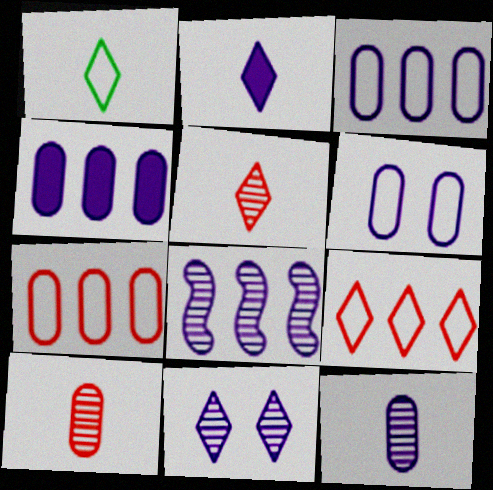[[1, 2, 5], 
[2, 6, 8], 
[4, 6, 12], 
[8, 11, 12]]